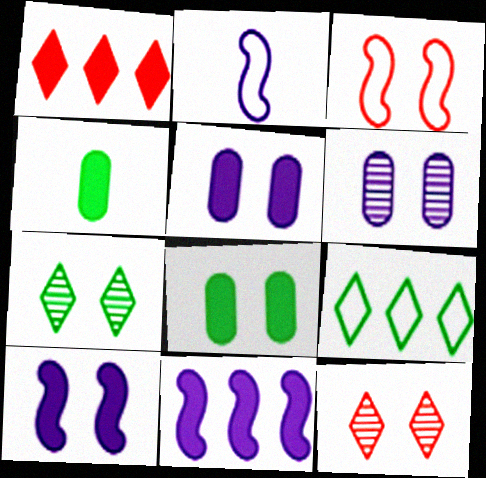[[1, 4, 10], 
[3, 5, 7]]